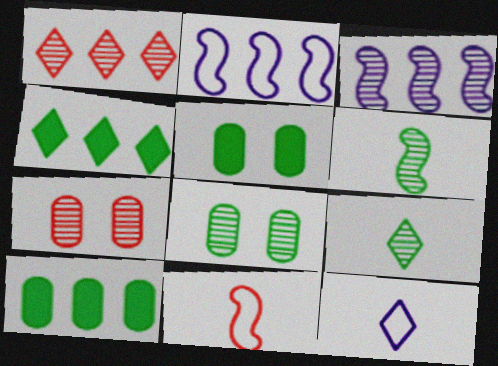[[1, 2, 10], 
[3, 7, 9]]